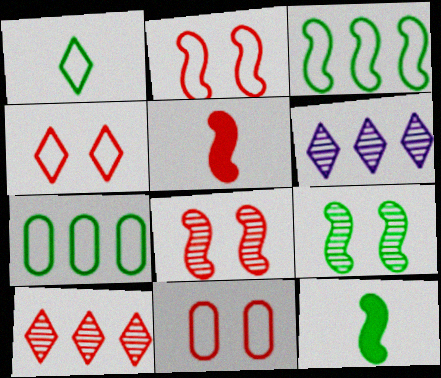[[2, 4, 11], 
[3, 9, 12], 
[5, 10, 11], 
[6, 11, 12]]